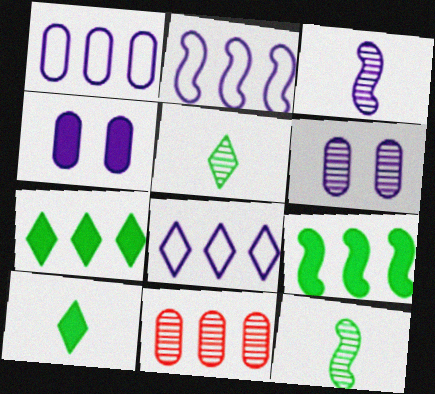[[1, 2, 8], 
[2, 7, 11], 
[3, 4, 8], 
[8, 9, 11]]